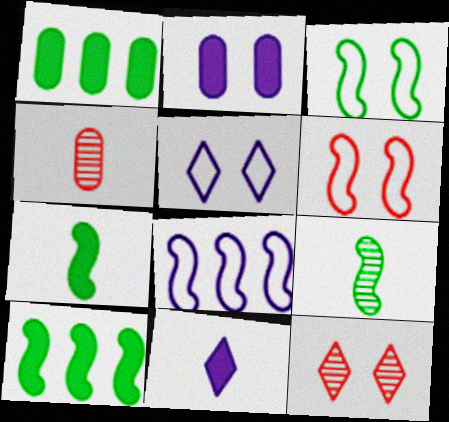[[2, 3, 12], 
[3, 9, 10], 
[4, 5, 10]]